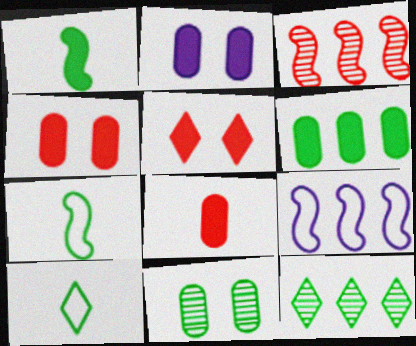[[2, 3, 10], 
[2, 6, 8]]